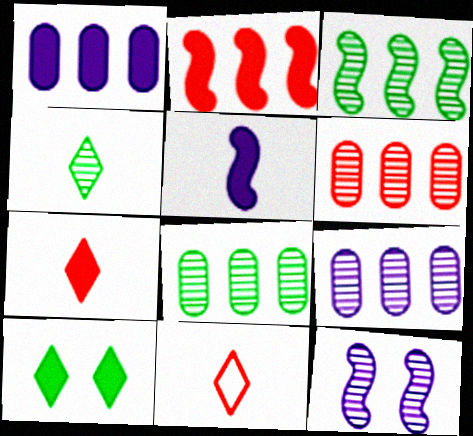[[4, 6, 12], 
[6, 8, 9]]